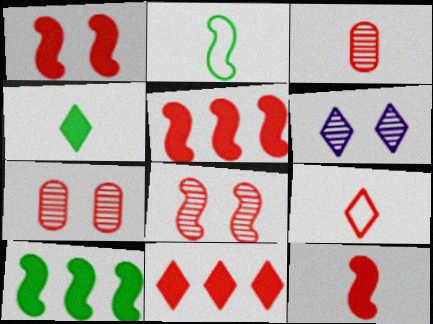[[1, 5, 12], 
[3, 9, 12], 
[5, 7, 9]]